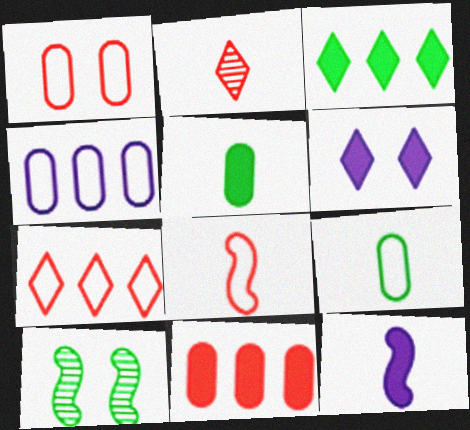[[1, 4, 9], 
[1, 6, 10], 
[1, 7, 8], 
[2, 9, 12], 
[3, 9, 10]]